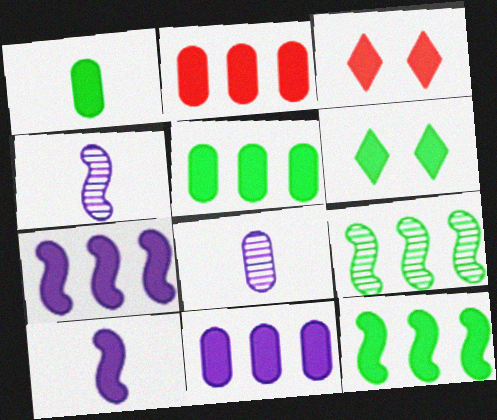[[1, 3, 7], 
[1, 6, 12], 
[2, 5, 11], 
[2, 6, 10], 
[3, 5, 10]]